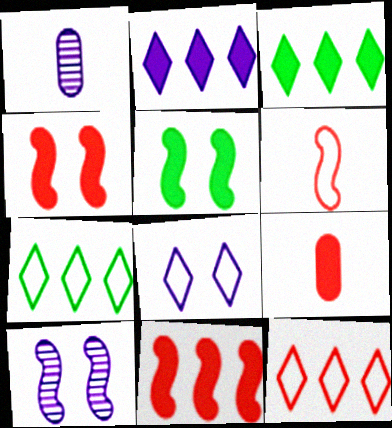[[1, 4, 7], 
[1, 5, 12], 
[2, 5, 9], 
[7, 9, 10]]